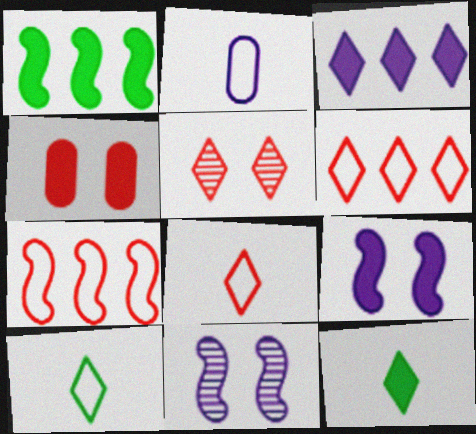[[1, 2, 5], 
[2, 3, 11], 
[3, 5, 10]]